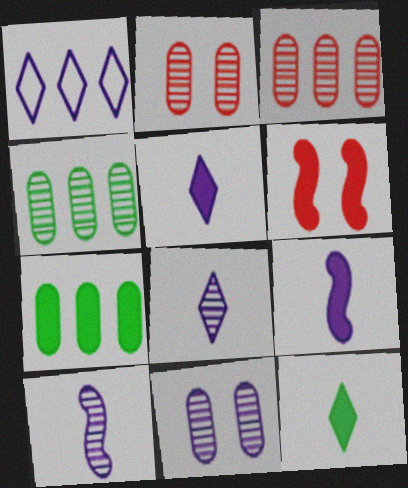[[1, 9, 11], 
[5, 6, 7]]